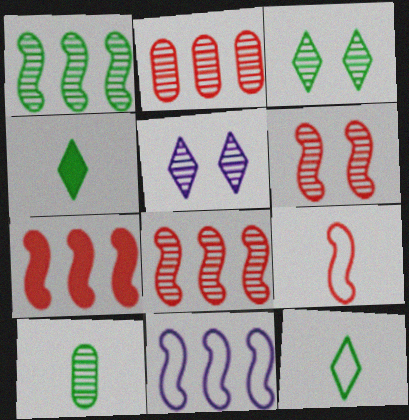[[1, 3, 10], 
[1, 7, 11], 
[5, 8, 10], 
[6, 7, 9]]